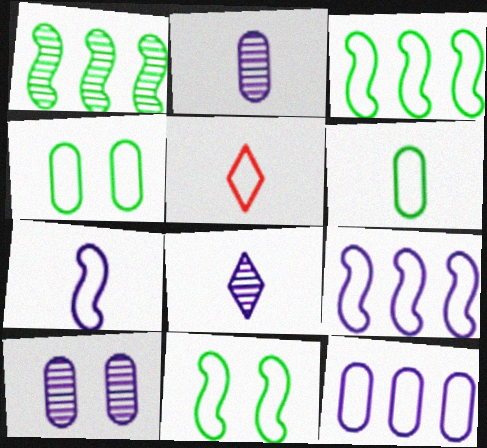[[4, 5, 9], 
[5, 6, 7], 
[5, 11, 12]]